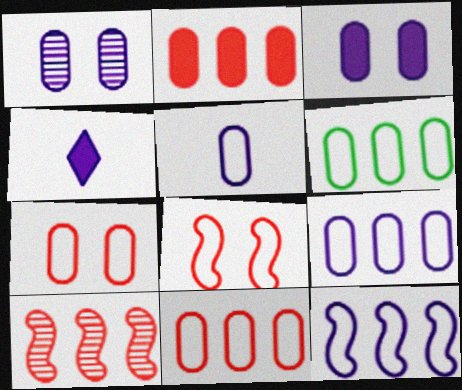[[1, 4, 12], 
[5, 6, 7], 
[6, 9, 11]]